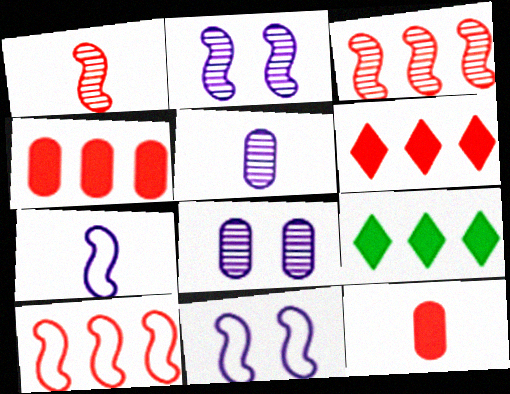[]